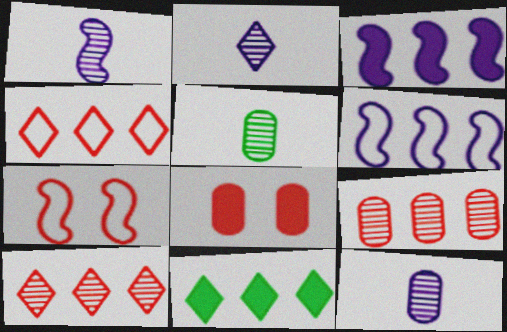[[1, 2, 12], 
[6, 9, 11], 
[7, 11, 12]]